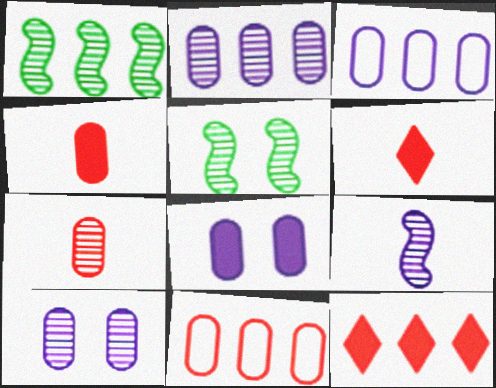[[1, 3, 12], 
[3, 5, 6]]